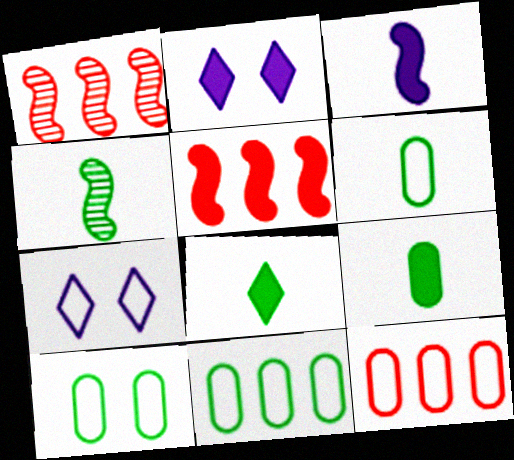[[1, 2, 6], 
[1, 7, 9], 
[2, 4, 12], 
[2, 5, 9], 
[4, 6, 8], 
[6, 10, 11]]